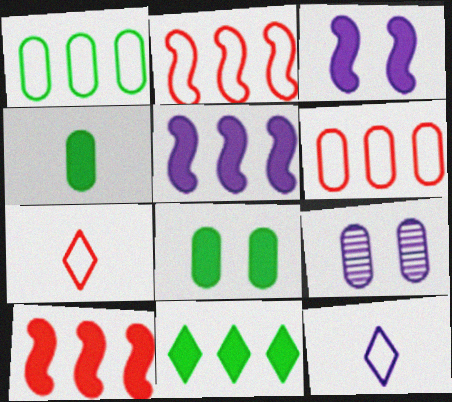[[4, 6, 9], 
[5, 9, 12]]